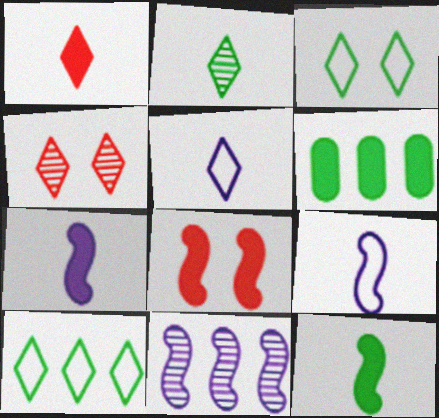[[1, 2, 5], 
[4, 6, 9]]